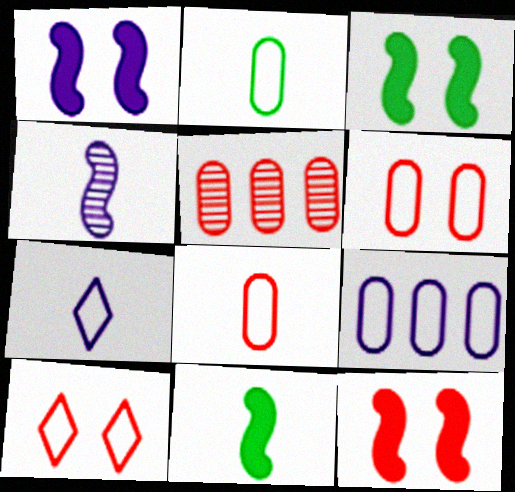[[1, 3, 12], 
[2, 6, 9], 
[3, 5, 7]]